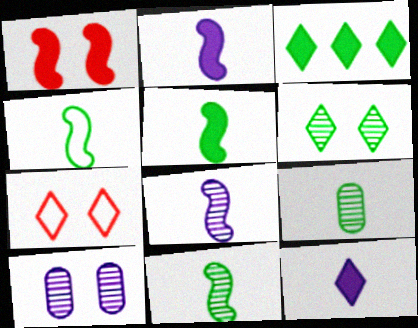[[4, 5, 11]]